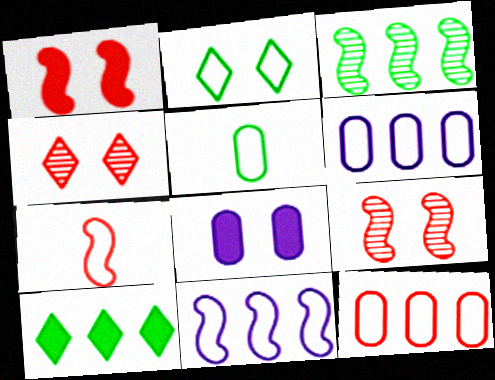[[2, 6, 7], 
[2, 8, 9]]